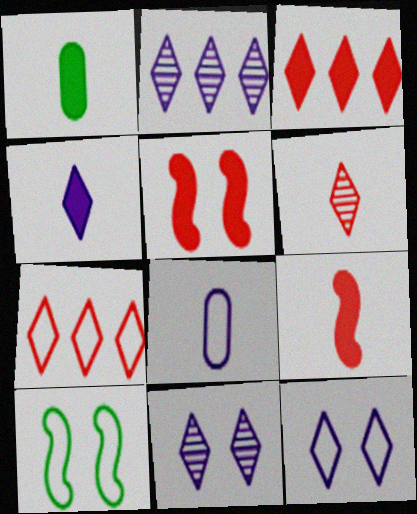[[1, 4, 9], 
[2, 4, 12], 
[7, 8, 10]]